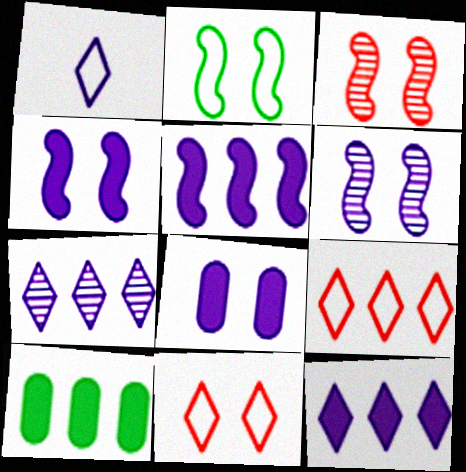[[1, 3, 10], 
[2, 3, 4]]